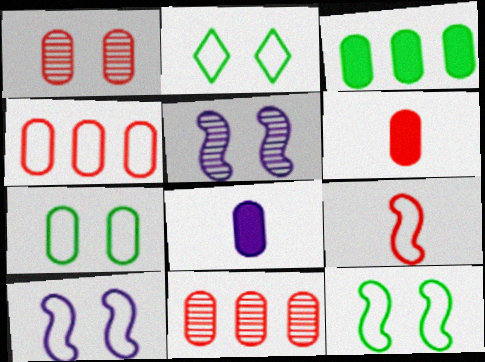[[1, 4, 6], 
[2, 7, 12], 
[7, 8, 11]]